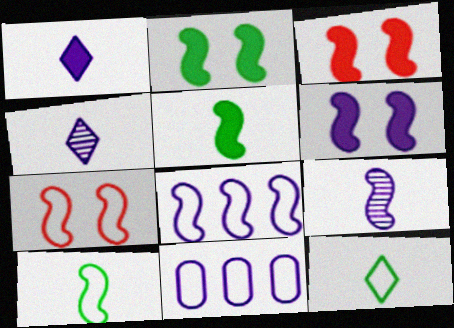[[2, 3, 6], 
[4, 6, 11], 
[6, 8, 9], 
[7, 8, 10], 
[7, 11, 12]]